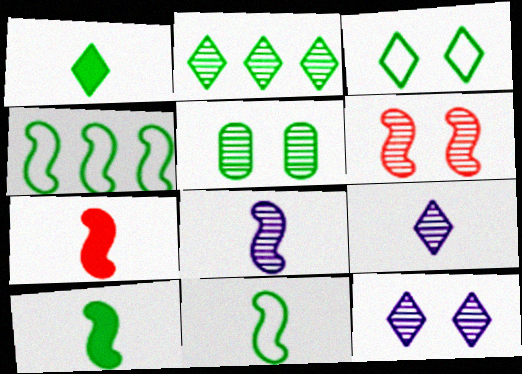[[1, 2, 3], 
[1, 4, 5], 
[5, 6, 12], 
[7, 8, 11]]